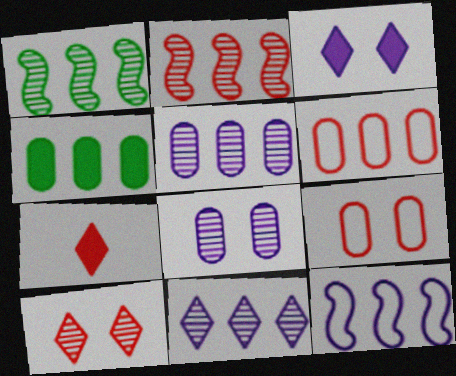[[2, 7, 9], 
[4, 5, 6]]